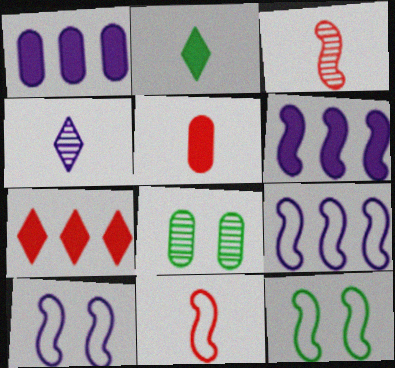[[1, 4, 10], 
[3, 6, 12], 
[9, 11, 12]]